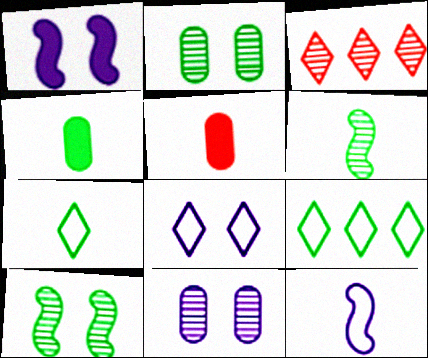[[1, 8, 11], 
[3, 6, 11], 
[4, 6, 7], 
[4, 9, 10]]